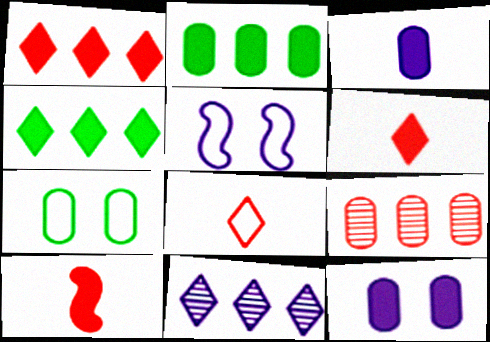[[3, 5, 11], 
[3, 7, 9], 
[4, 10, 12], 
[7, 10, 11]]